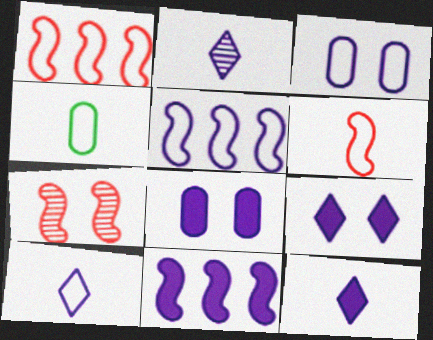[[2, 3, 11], 
[2, 5, 8], 
[2, 10, 12], 
[3, 5, 10], 
[4, 6, 10], 
[8, 11, 12]]